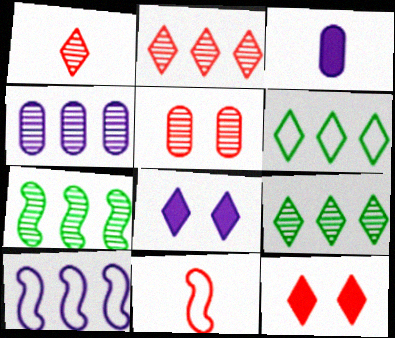[[1, 6, 8], 
[2, 4, 7]]